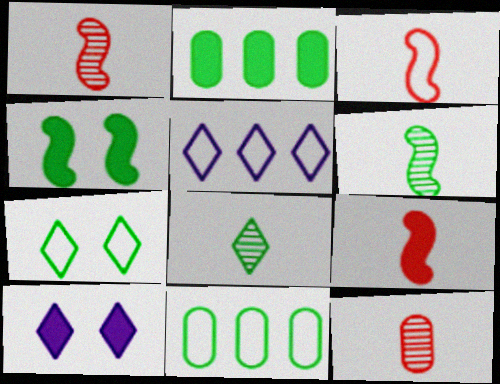[[1, 3, 9], 
[1, 10, 11], 
[2, 6, 7], 
[2, 9, 10], 
[4, 5, 12], 
[4, 8, 11]]